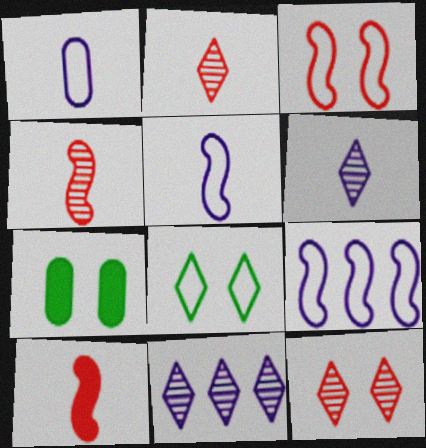[[2, 7, 9]]